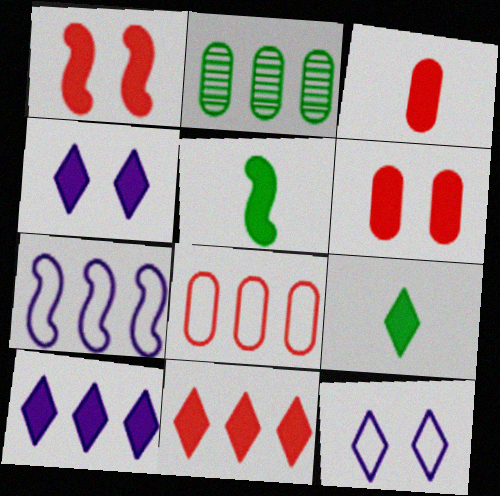[[1, 3, 11], 
[2, 7, 11], 
[4, 9, 11], 
[5, 6, 10]]